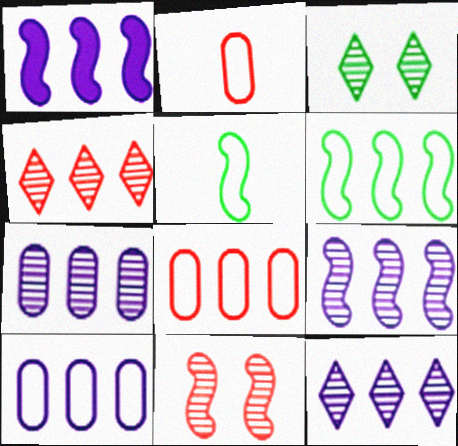[[1, 2, 3], 
[1, 5, 11], 
[1, 10, 12], 
[7, 9, 12]]